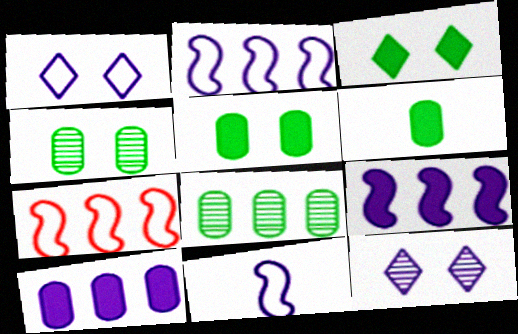[[6, 7, 12], 
[10, 11, 12]]